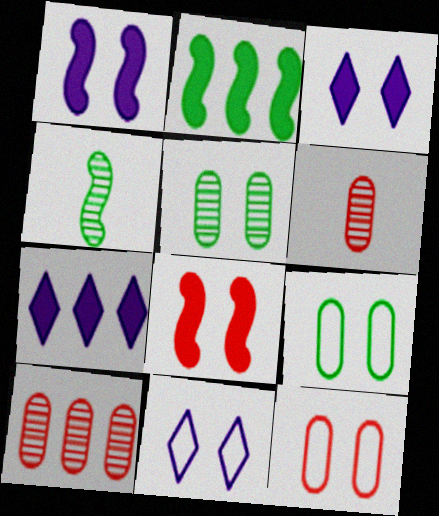[[2, 6, 11], 
[4, 7, 12], 
[5, 8, 11]]